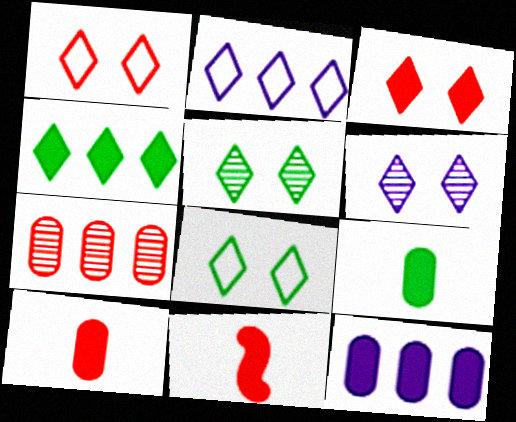[[1, 7, 11], 
[3, 6, 8]]